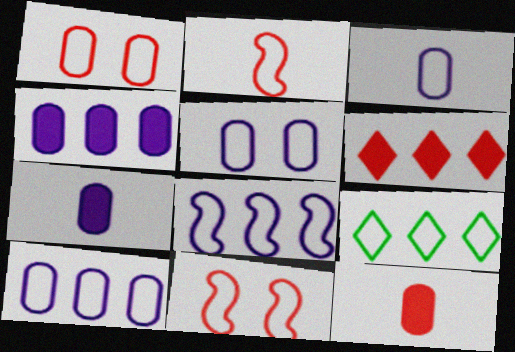[[2, 5, 9], 
[3, 5, 10], 
[3, 9, 11]]